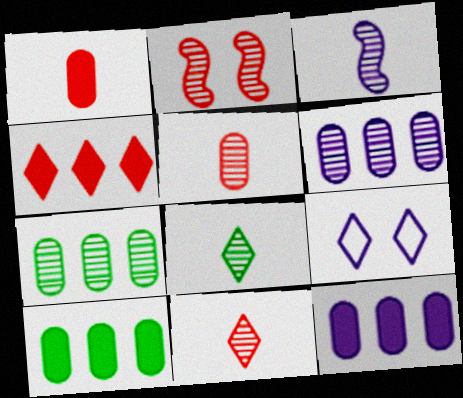[[2, 6, 8], 
[3, 5, 8], 
[3, 9, 12], 
[4, 8, 9]]